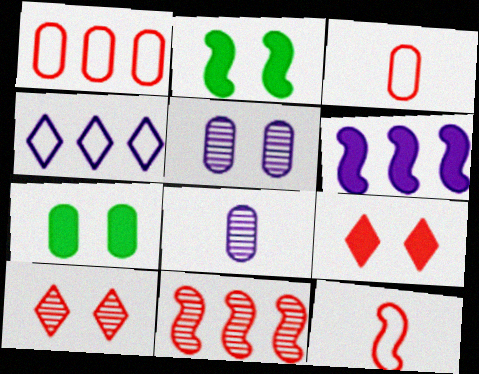[[1, 7, 8], 
[3, 9, 11]]